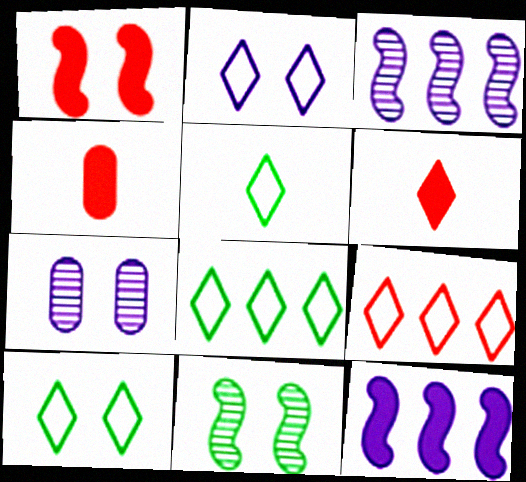[[1, 7, 10], 
[2, 5, 9], 
[3, 4, 10], 
[5, 8, 10]]